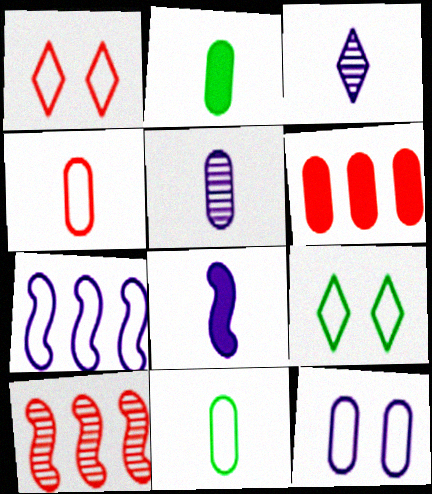[[1, 7, 11], 
[2, 4, 5], 
[4, 7, 9]]